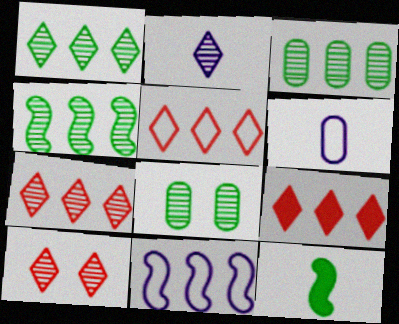[[1, 2, 10], 
[1, 3, 4], 
[3, 9, 11], 
[5, 7, 9]]